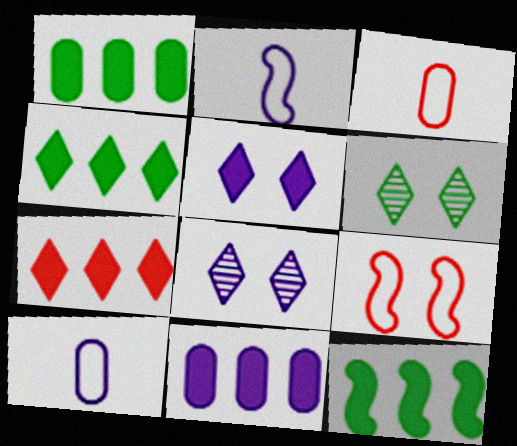[[1, 4, 12], 
[2, 8, 11], 
[3, 8, 12], 
[7, 11, 12]]